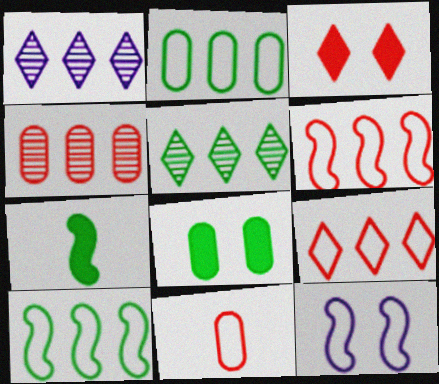[]